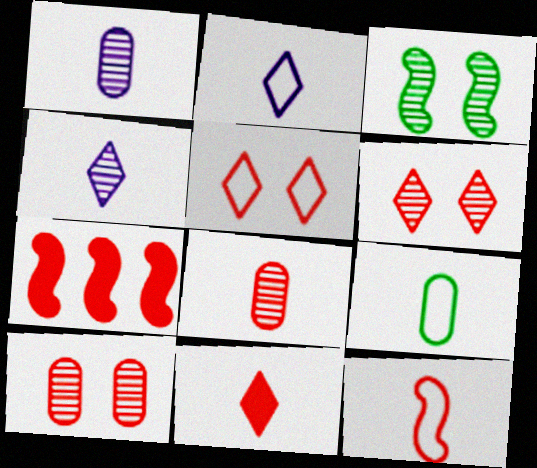[[2, 9, 12], 
[5, 7, 8], 
[8, 11, 12]]